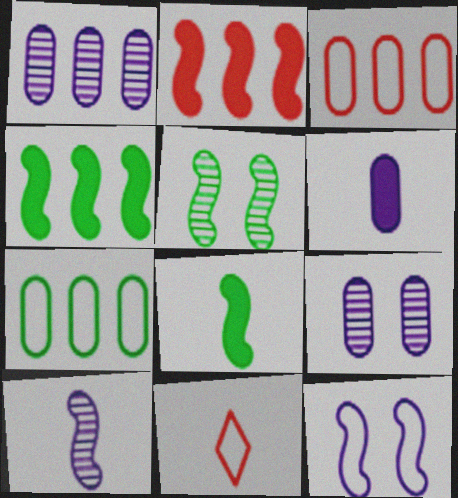[[4, 9, 11], 
[7, 11, 12]]